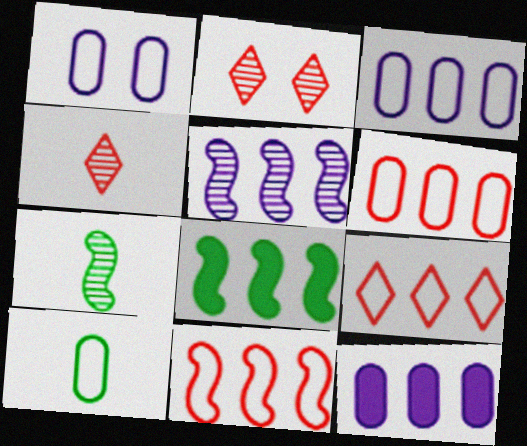[[1, 4, 8], 
[1, 6, 10], 
[5, 8, 11], 
[6, 9, 11]]